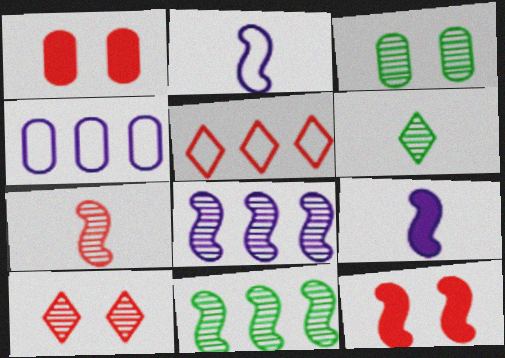[[1, 5, 7], 
[2, 11, 12], 
[3, 5, 9], 
[3, 6, 11], 
[4, 6, 12]]